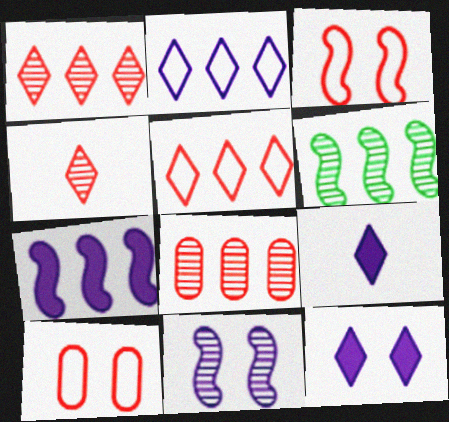[[6, 9, 10]]